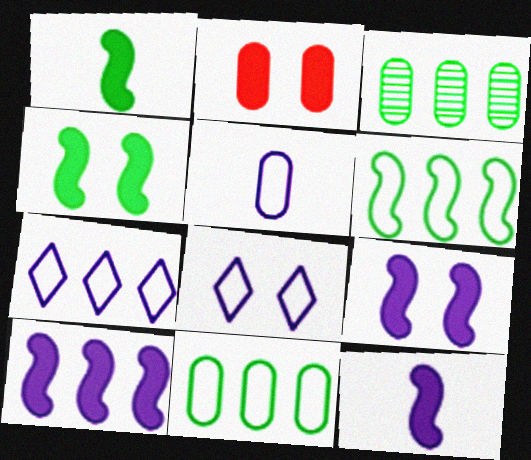[[2, 3, 5], 
[9, 10, 12]]